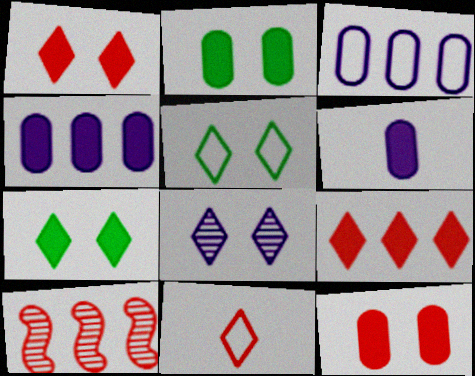[[1, 5, 8], 
[5, 6, 10], 
[10, 11, 12]]